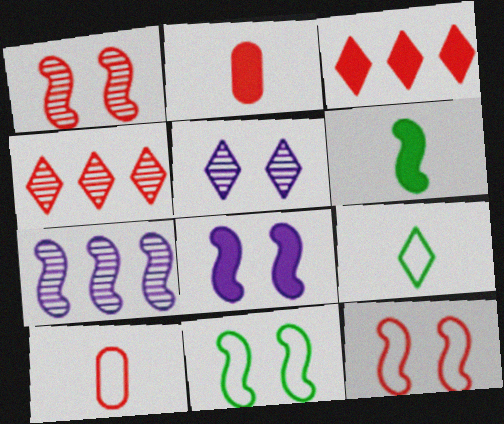[[1, 3, 10], 
[1, 8, 11], 
[2, 4, 12], 
[3, 5, 9], 
[6, 7, 12]]